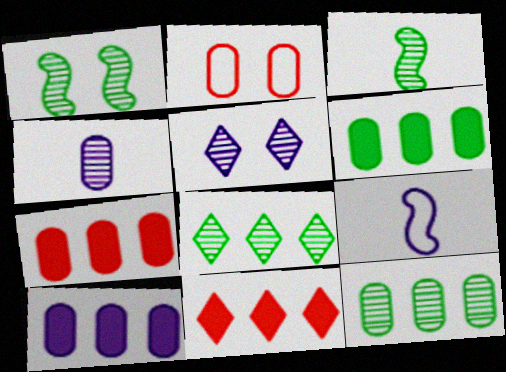[[2, 4, 6], 
[5, 9, 10], 
[6, 7, 10]]